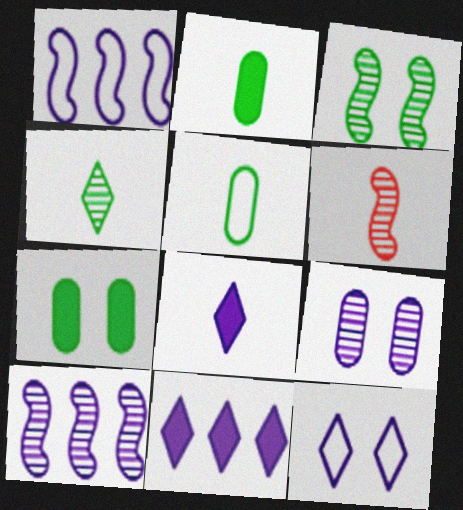[[1, 8, 9], 
[3, 6, 10], 
[5, 6, 8]]